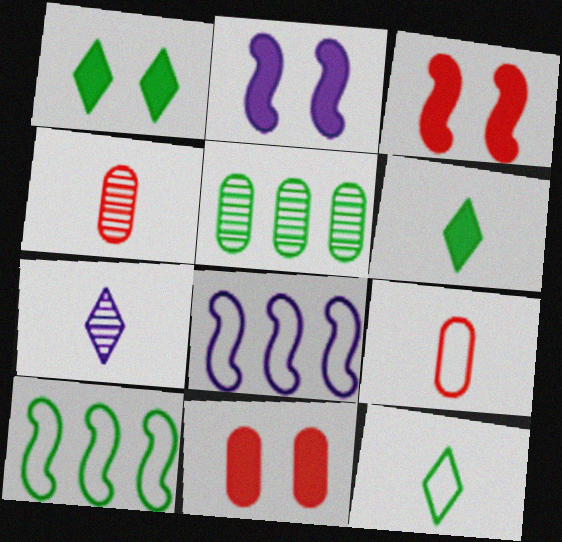[[1, 2, 11], 
[1, 4, 8], 
[7, 10, 11]]